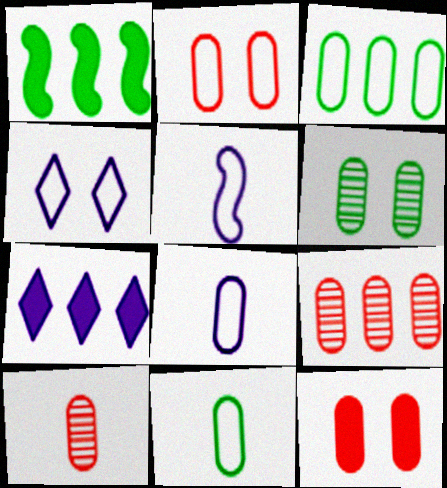[[1, 4, 10], 
[2, 3, 8]]